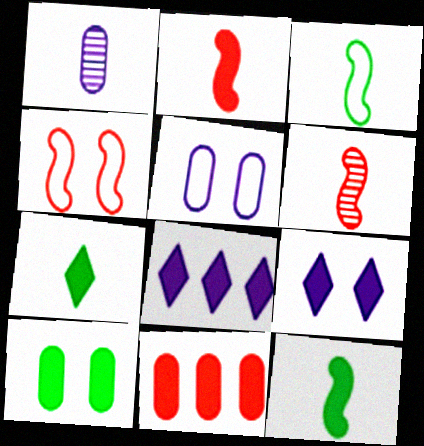[[2, 8, 10], 
[9, 11, 12]]